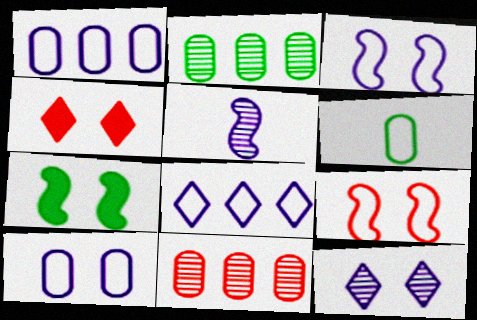[[6, 8, 9]]